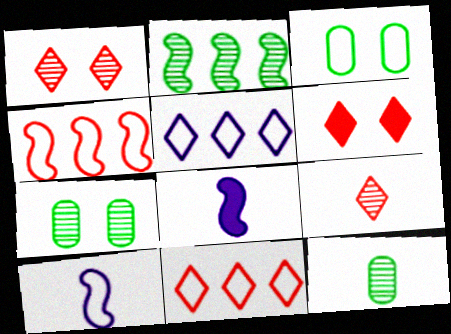[[3, 10, 11], 
[6, 9, 11], 
[7, 8, 11]]